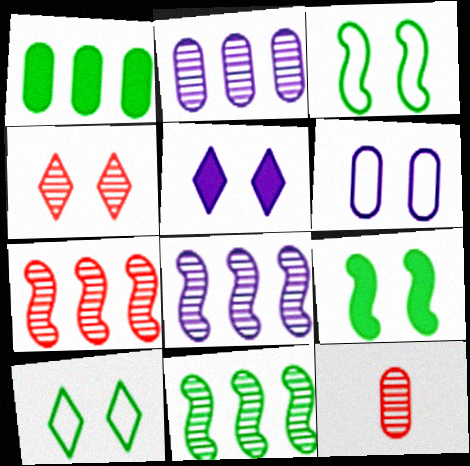[[1, 6, 12], 
[4, 5, 10], 
[4, 6, 9], 
[4, 7, 12], 
[7, 8, 11]]